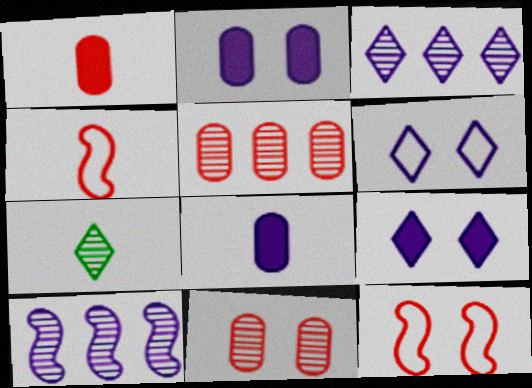[[4, 7, 8], 
[6, 8, 10], 
[7, 10, 11]]